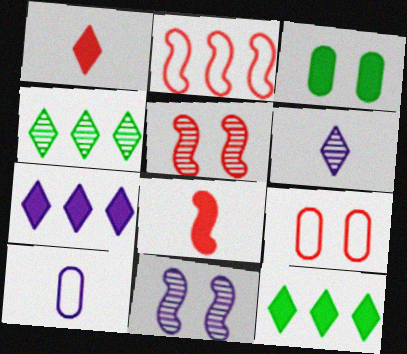[[2, 3, 6], 
[2, 5, 8], 
[3, 7, 8], 
[5, 10, 12], 
[7, 10, 11]]